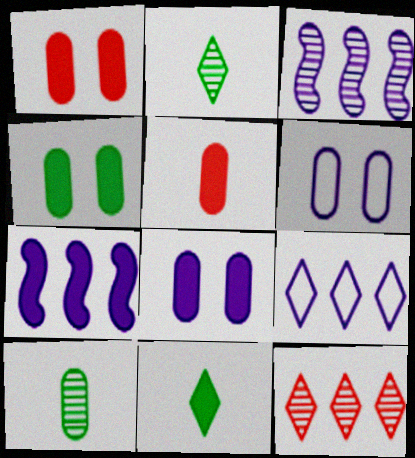[[1, 4, 8], 
[1, 7, 11]]